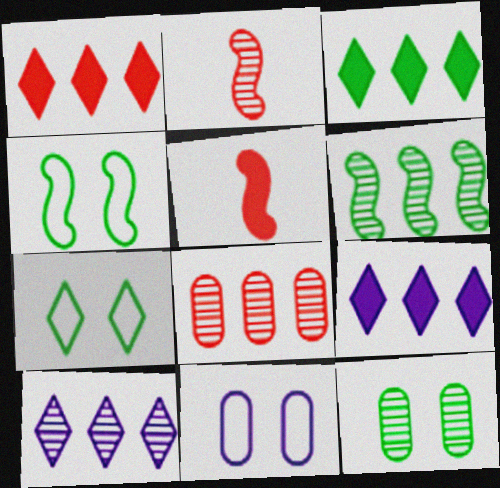[[1, 3, 9], 
[2, 3, 11], 
[2, 10, 12], 
[6, 8, 10]]